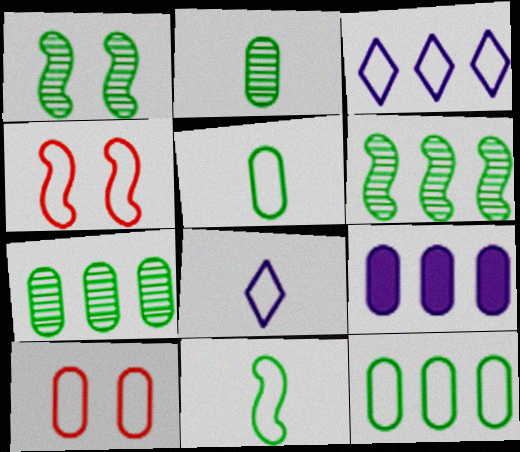[[2, 9, 10], 
[3, 4, 5], 
[3, 10, 11], 
[4, 8, 12]]